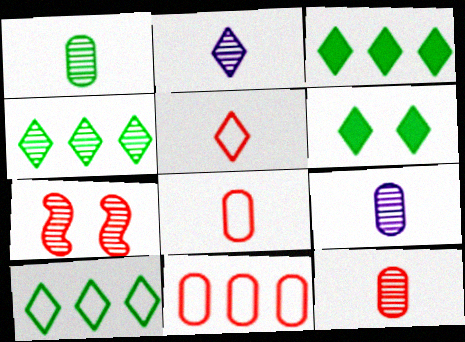[[1, 9, 12], 
[3, 4, 10], 
[4, 7, 9]]